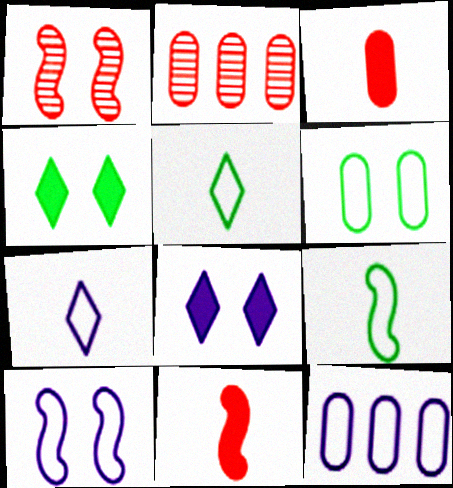[[1, 6, 8], 
[2, 8, 9], 
[7, 10, 12]]